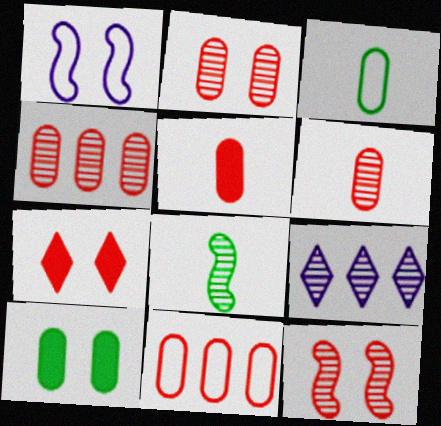[[2, 4, 6], 
[2, 5, 11], 
[2, 8, 9]]